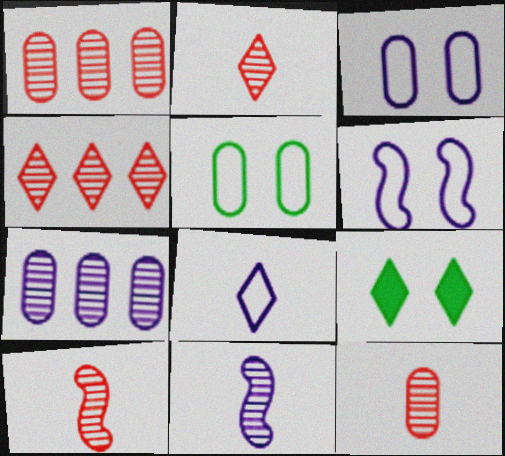[[2, 10, 12], 
[4, 8, 9]]